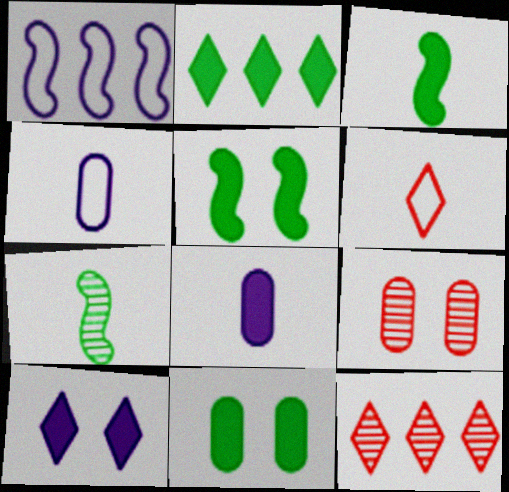[[2, 3, 11], 
[4, 5, 12], 
[6, 7, 8]]